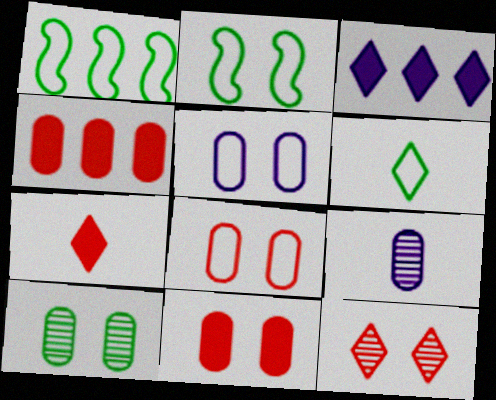[[3, 6, 12], 
[5, 10, 11]]